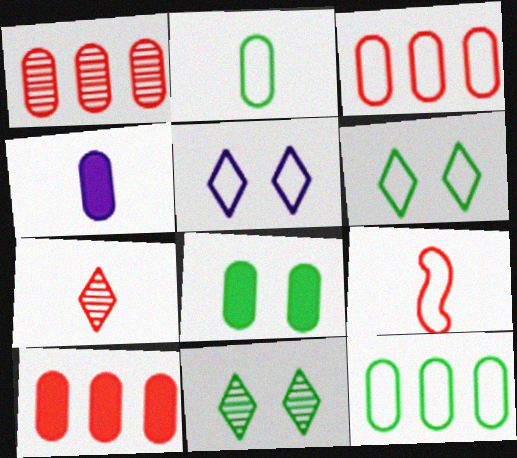[[1, 3, 10], 
[4, 8, 10], 
[5, 9, 12]]